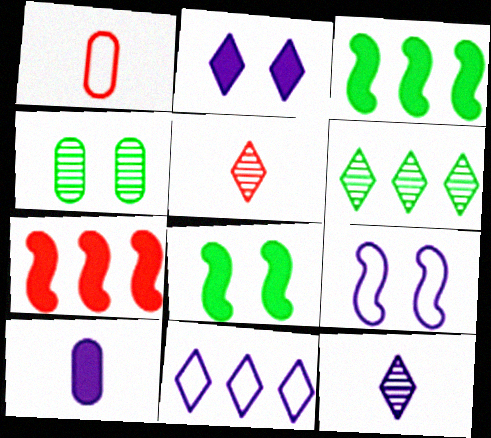[[2, 11, 12]]